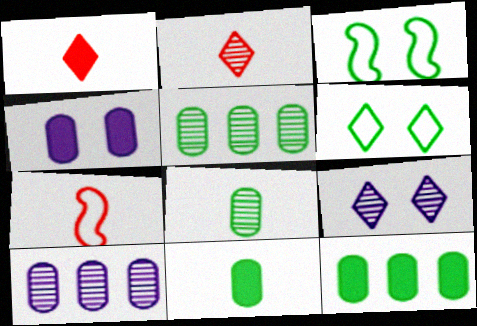[[1, 3, 10], 
[7, 9, 12]]